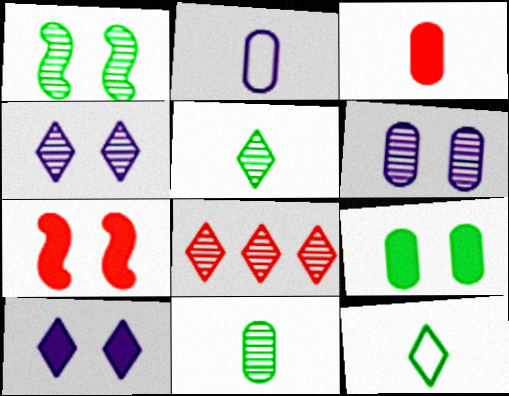[[2, 3, 11], 
[4, 5, 8], 
[7, 9, 10], 
[8, 10, 12]]